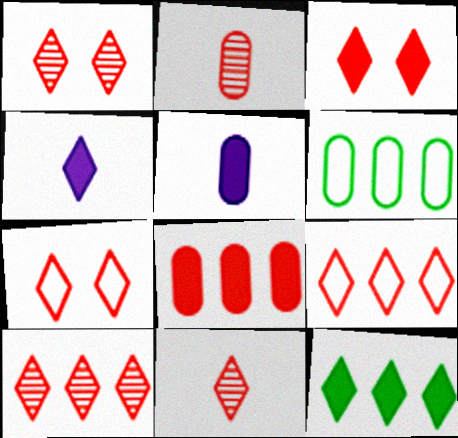[[1, 3, 7], 
[1, 10, 11], 
[3, 4, 12], 
[3, 9, 11]]